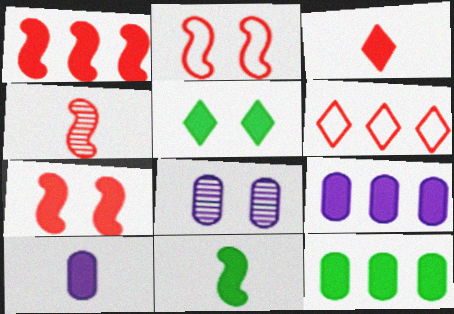[[1, 2, 4], 
[1, 5, 10], 
[2, 5, 8], 
[3, 10, 11], 
[5, 11, 12], 
[6, 8, 11]]